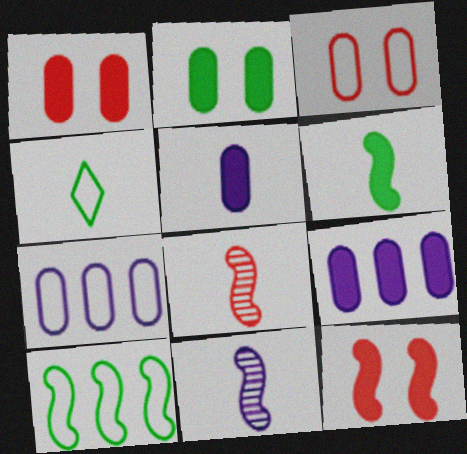[[4, 5, 8], 
[10, 11, 12]]